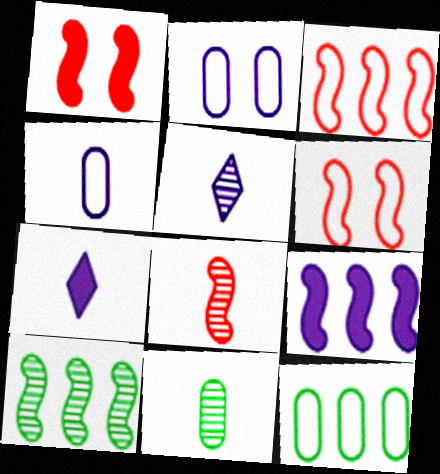[[1, 3, 8], 
[1, 5, 12], 
[2, 5, 9], 
[3, 9, 10], 
[5, 8, 11]]